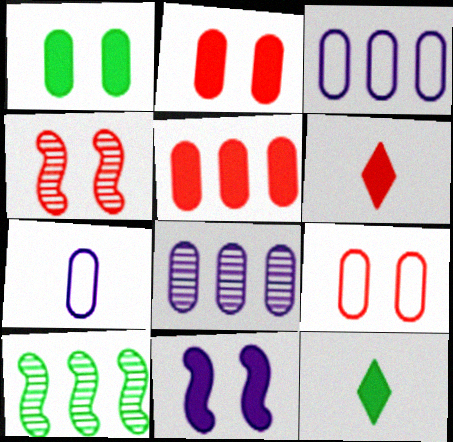[[3, 4, 12], 
[5, 11, 12]]